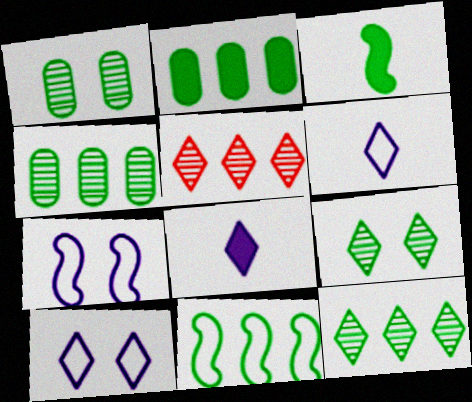[[2, 11, 12]]